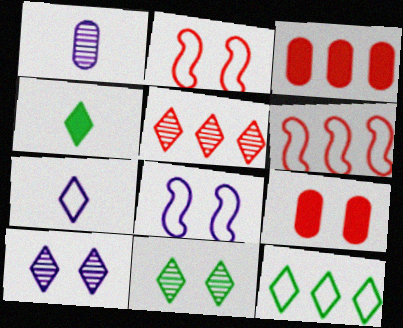[[3, 5, 6], 
[4, 11, 12], 
[8, 9, 11]]